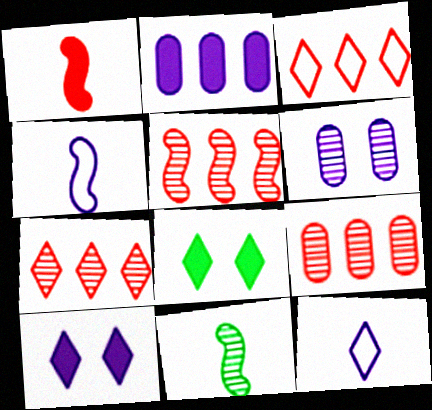[[1, 2, 8], 
[1, 4, 11], 
[4, 8, 9], 
[5, 7, 9], 
[6, 7, 11], 
[7, 8, 12]]